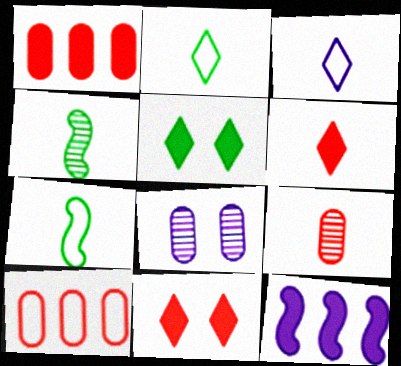[[3, 8, 12]]